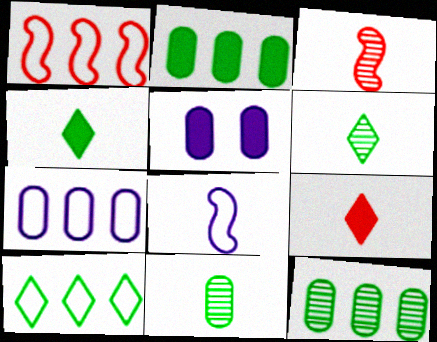[[1, 5, 6], 
[1, 7, 10], 
[3, 5, 10], 
[8, 9, 11]]